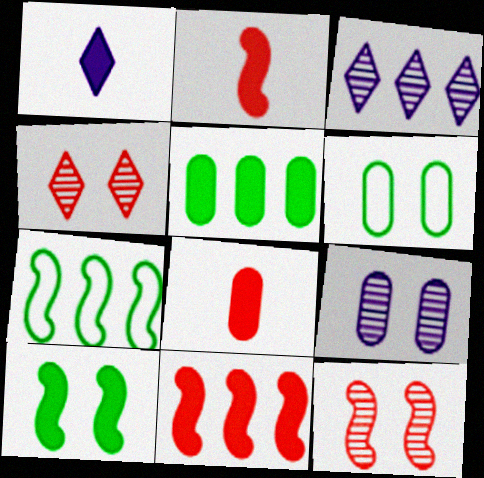[[2, 3, 6]]